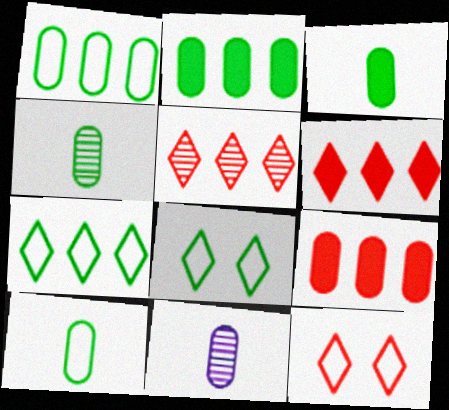[[3, 4, 10]]